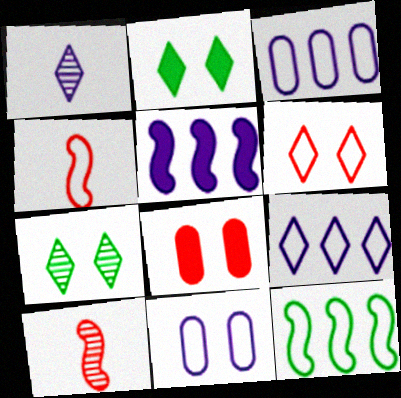[[1, 5, 11], 
[1, 8, 12], 
[2, 3, 10]]